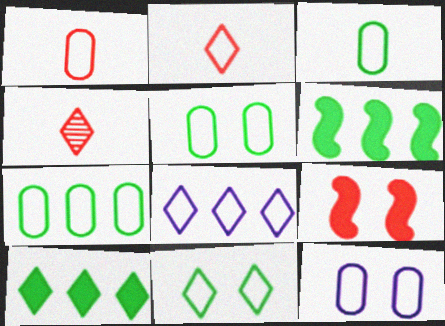[[1, 7, 12], 
[2, 8, 11], 
[3, 5, 7], 
[4, 6, 12]]